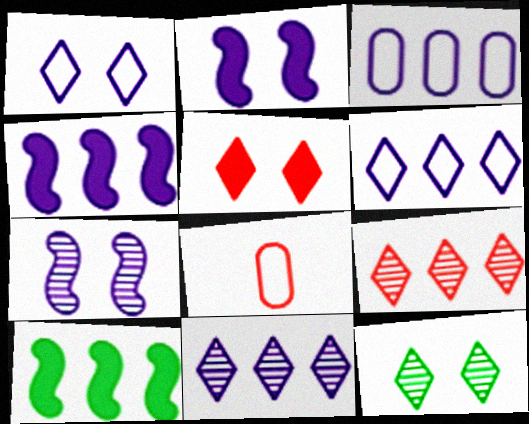[[1, 5, 12], 
[3, 4, 11], 
[3, 9, 10], 
[4, 8, 12]]